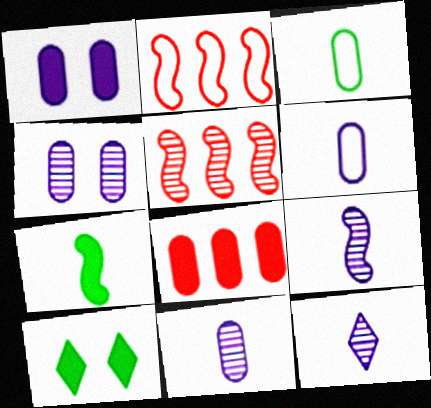[[2, 10, 11], 
[3, 4, 8], 
[5, 6, 10], 
[9, 11, 12]]